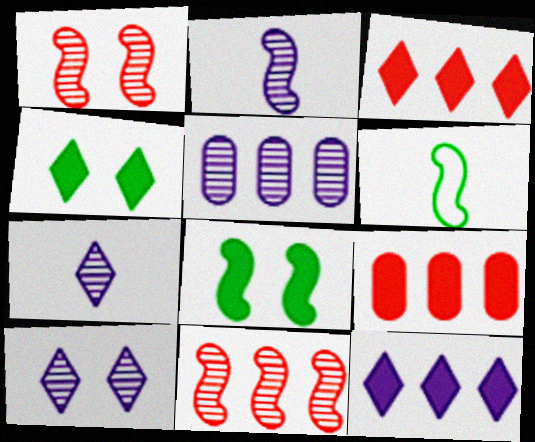[[2, 5, 10], 
[6, 9, 10]]